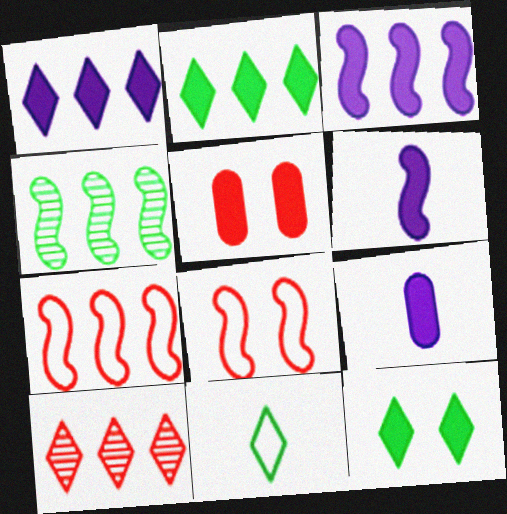[[2, 5, 6], 
[3, 4, 7], 
[4, 6, 8]]